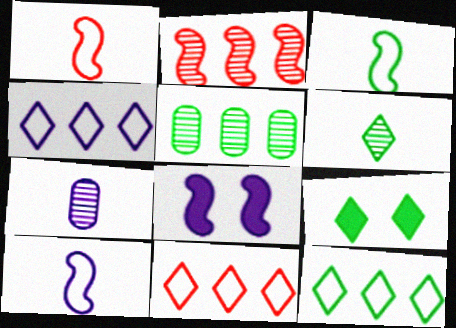[[1, 3, 10], 
[2, 3, 8], 
[3, 5, 9], 
[4, 7, 8], 
[4, 11, 12], 
[6, 9, 12]]